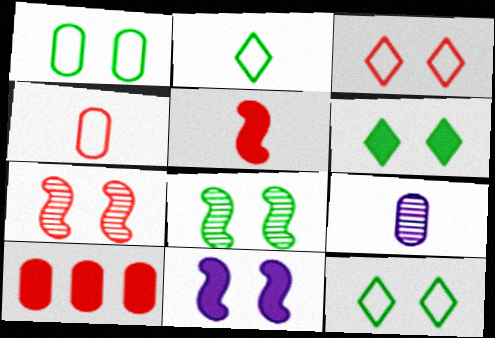[[1, 6, 8], 
[1, 9, 10], 
[2, 5, 9]]